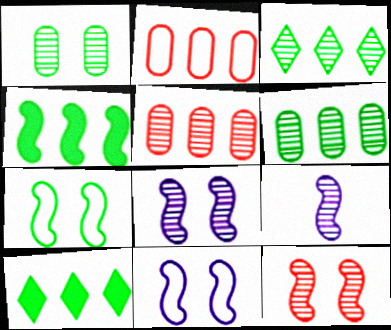[]